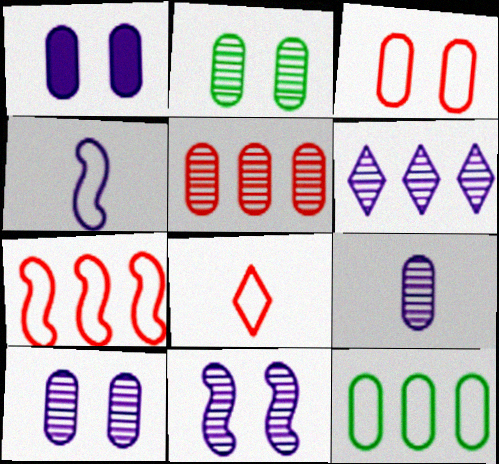[[1, 2, 3], 
[1, 4, 6], 
[2, 5, 9], 
[3, 7, 8], 
[6, 9, 11]]